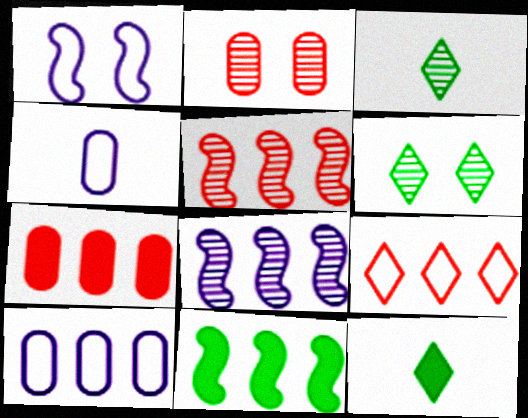[[1, 3, 7], 
[2, 3, 8], 
[5, 7, 9]]